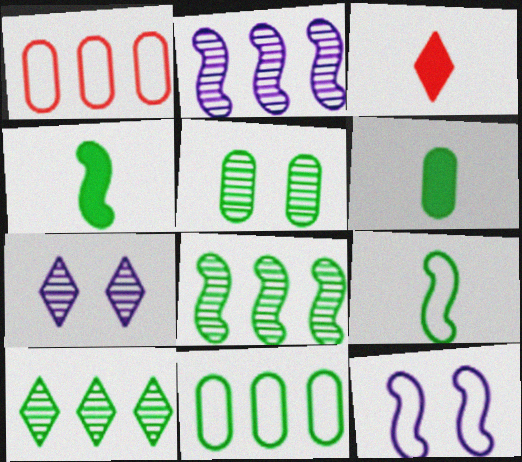[[1, 4, 7], 
[5, 6, 11]]